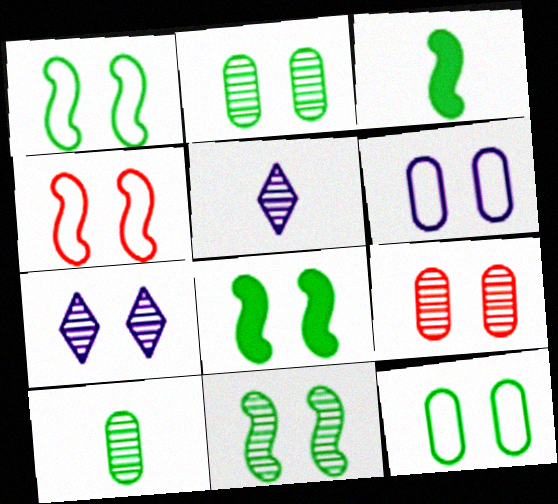[[1, 8, 11], 
[7, 9, 11]]